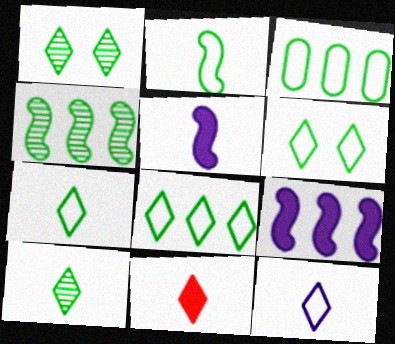[[2, 3, 6], 
[6, 7, 8], 
[10, 11, 12]]